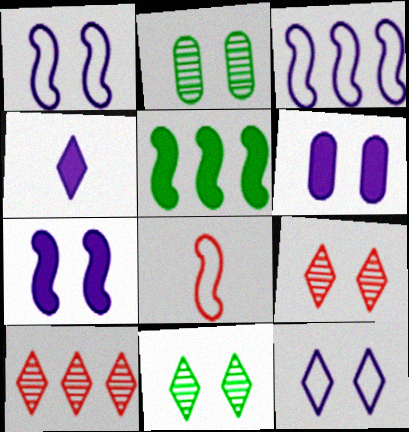[]